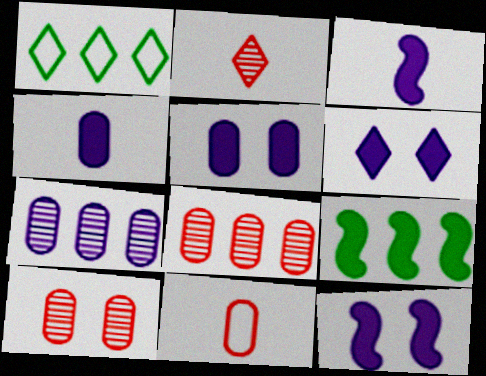[[1, 2, 6], 
[1, 3, 10], 
[5, 6, 12]]